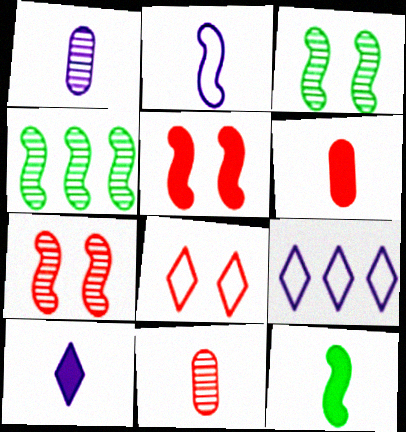[[1, 2, 10], 
[2, 4, 5], 
[3, 6, 9], 
[6, 10, 12]]